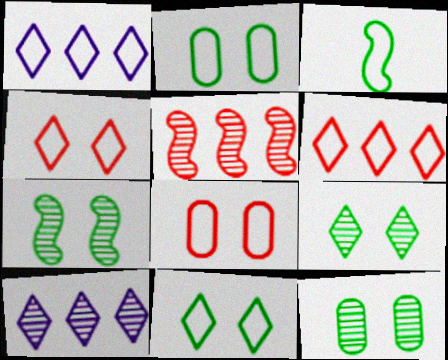[[1, 3, 8], 
[7, 9, 12]]